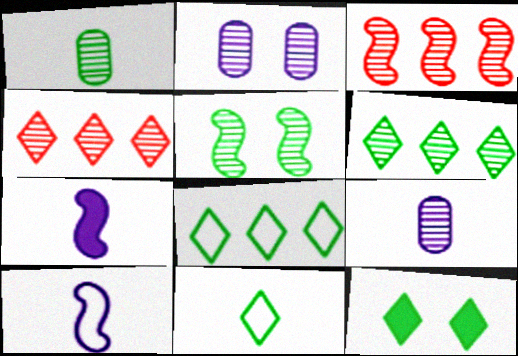[[1, 5, 6], 
[4, 5, 9], 
[6, 11, 12]]